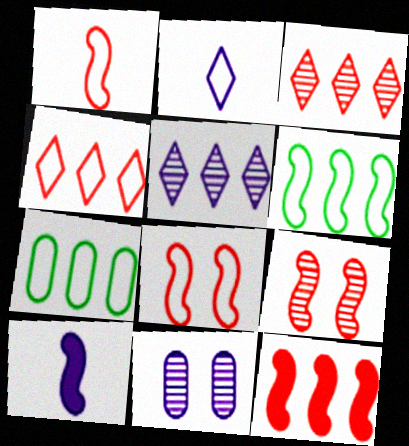[[1, 9, 12], 
[2, 7, 8], 
[5, 7, 12], 
[6, 9, 10]]